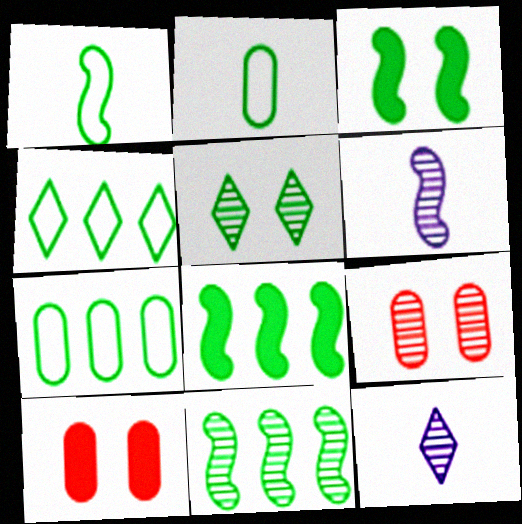[[1, 3, 11], 
[2, 5, 8], 
[4, 6, 10], 
[9, 11, 12]]